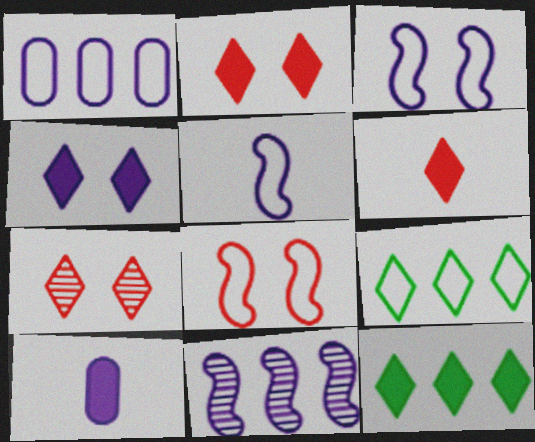[[4, 6, 12]]